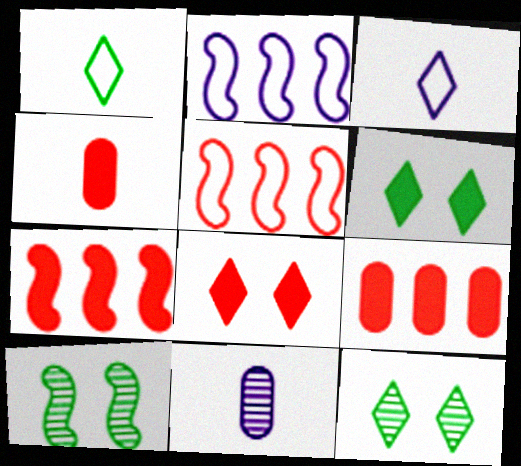[[2, 4, 12], 
[3, 9, 10], 
[4, 7, 8], 
[5, 6, 11]]